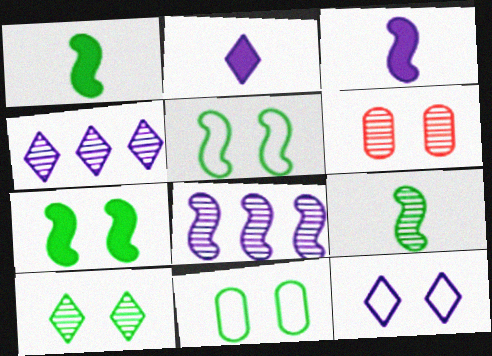[[2, 4, 12], 
[4, 6, 9], 
[6, 7, 12], 
[7, 10, 11]]